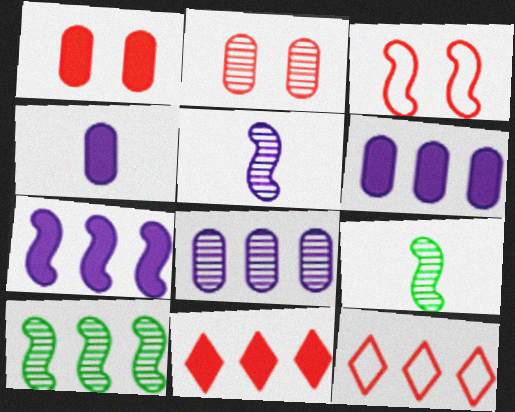[[3, 7, 9], 
[6, 10, 12]]